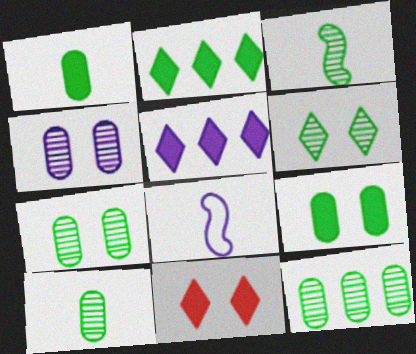[[3, 6, 12], 
[4, 5, 8], 
[7, 10, 12], 
[8, 11, 12]]